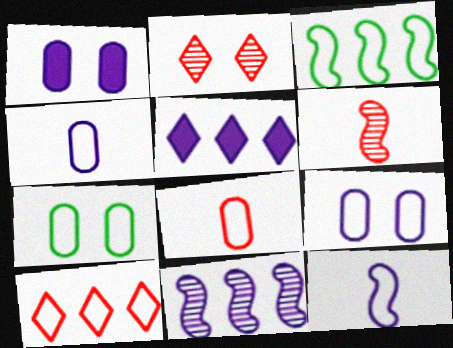[[5, 6, 7], 
[7, 10, 12]]